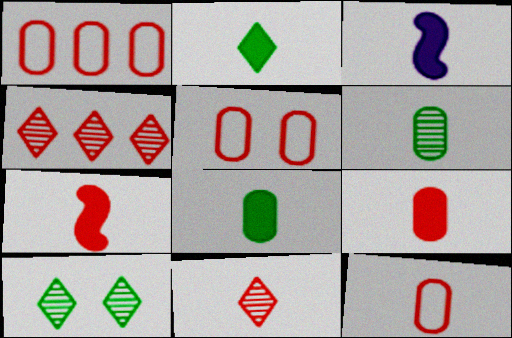[[1, 3, 10], 
[1, 5, 12], 
[2, 3, 9], 
[4, 5, 7], 
[7, 11, 12]]